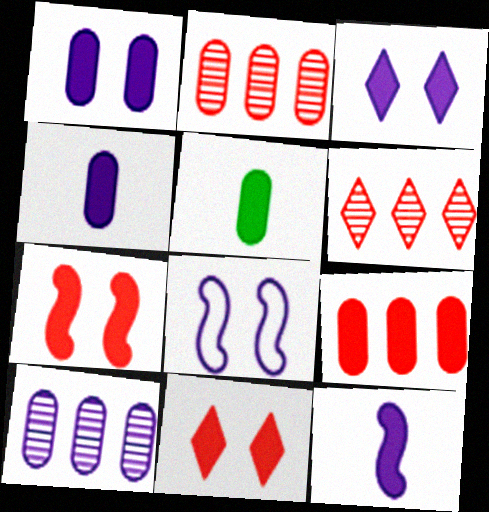[[1, 5, 9], 
[5, 6, 8]]